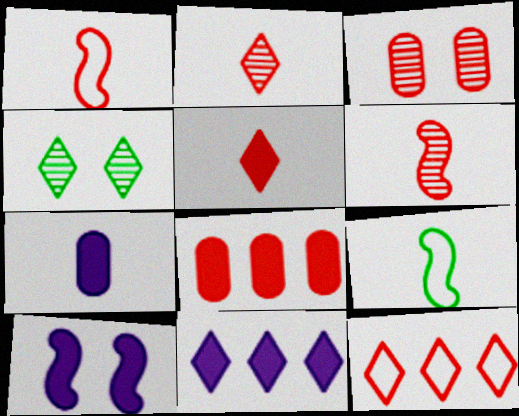[[2, 7, 9], 
[3, 9, 11], 
[7, 10, 11]]